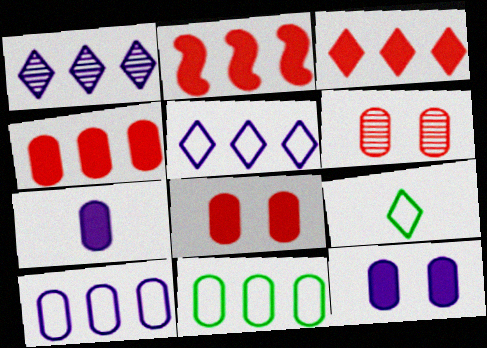[[1, 2, 11], 
[2, 3, 4], 
[6, 7, 11]]